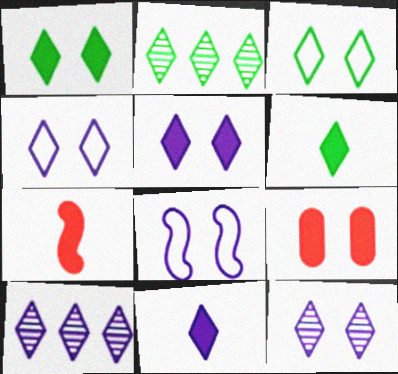[[2, 3, 6], 
[4, 5, 12], 
[4, 10, 11]]